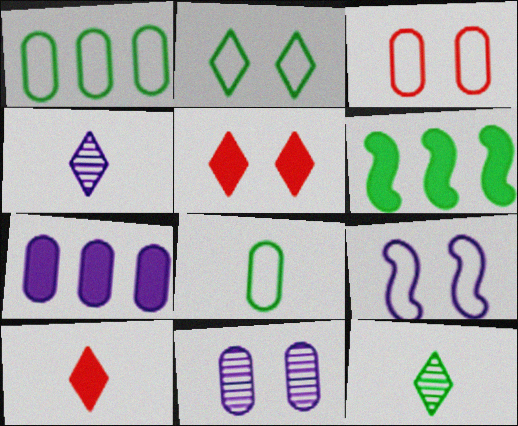[[2, 3, 9], 
[3, 4, 6], 
[4, 7, 9]]